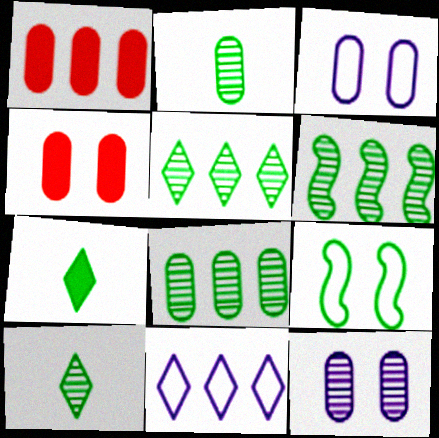[[1, 2, 3], 
[1, 6, 11], 
[5, 6, 8], 
[7, 8, 9]]